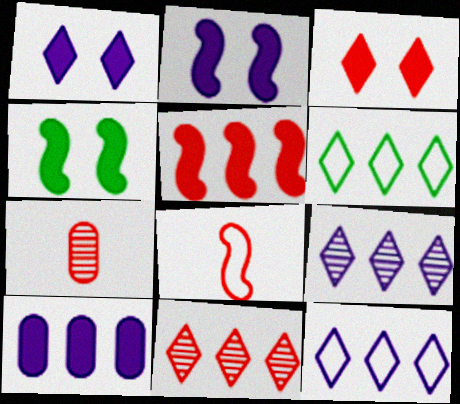[[2, 6, 7], 
[4, 7, 12]]